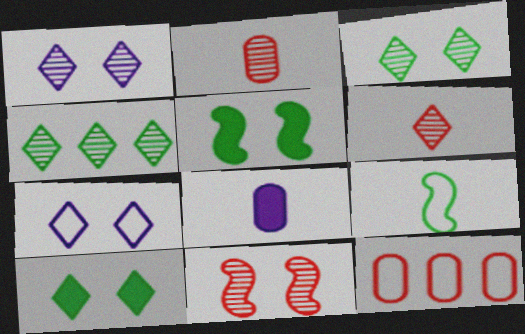[[1, 4, 6], 
[6, 8, 9], 
[7, 9, 12]]